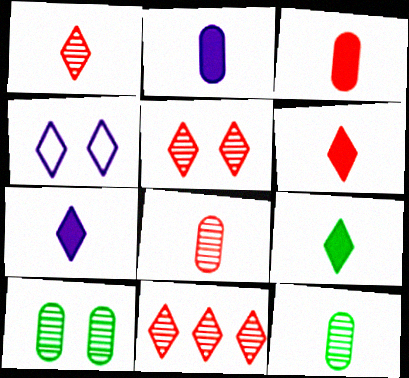[[1, 5, 11], 
[4, 9, 11], 
[6, 7, 9]]